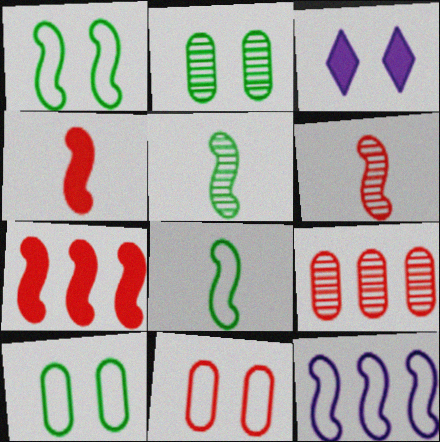[[3, 8, 9]]